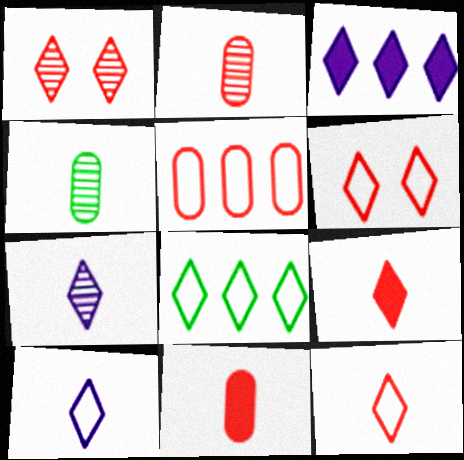[[6, 8, 10]]